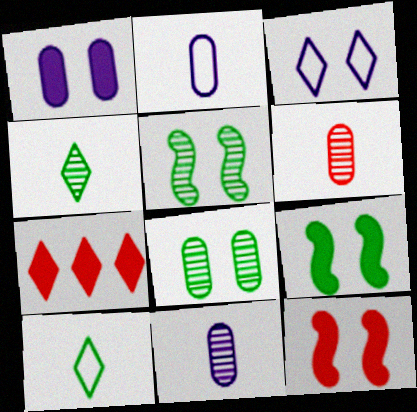[[2, 5, 7], 
[3, 4, 7], 
[3, 8, 12]]